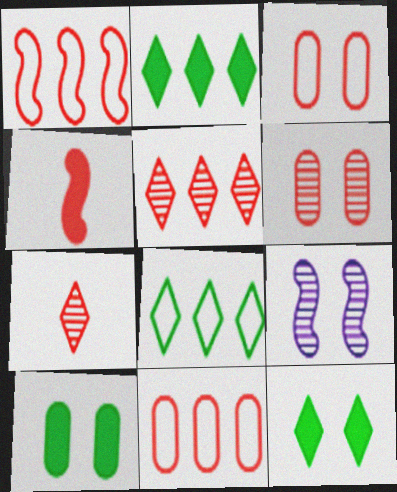[[3, 4, 5], 
[3, 9, 12]]